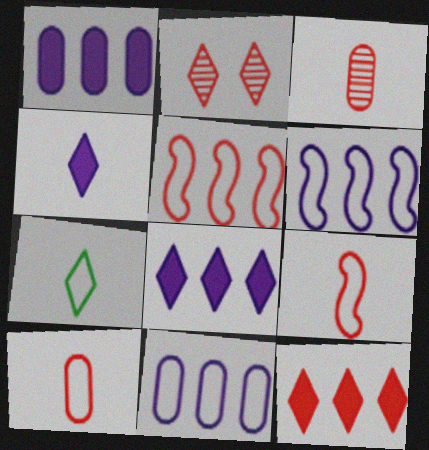[[2, 7, 8]]